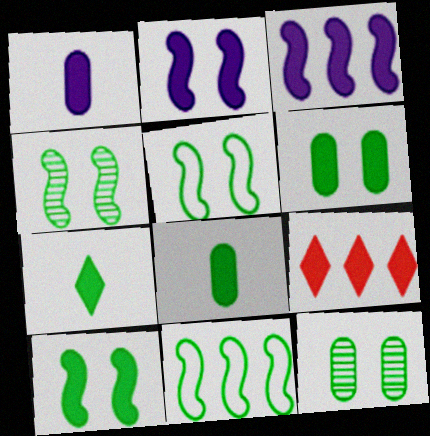[[1, 9, 10], 
[2, 8, 9], 
[4, 5, 10], 
[7, 11, 12]]